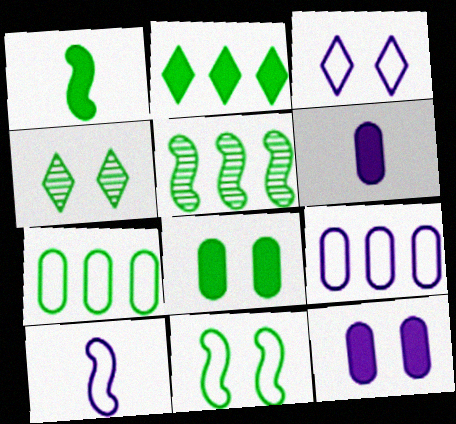[[1, 2, 8], 
[1, 4, 7], 
[1, 5, 11], 
[2, 5, 7], 
[3, 9, 10], 
[4, 8, 11]]